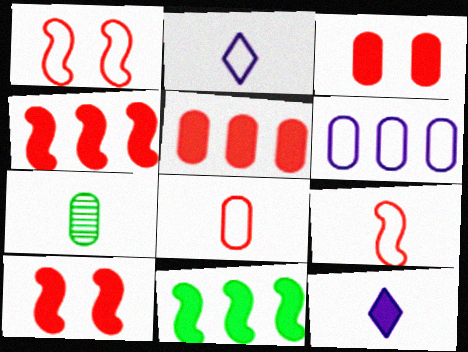[[3, 6, 7], 
[3, 11, 12], 
[7, 9, 12]]